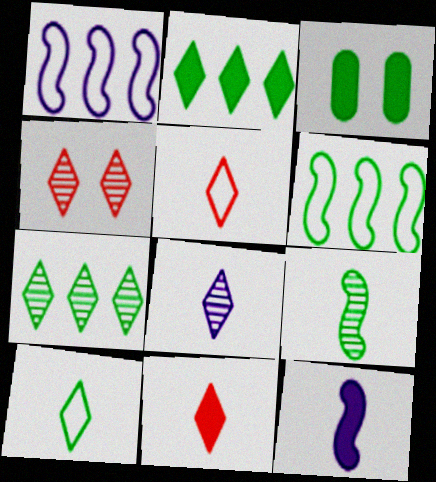[[4, 7, 8], 
[8, 10, 11]]